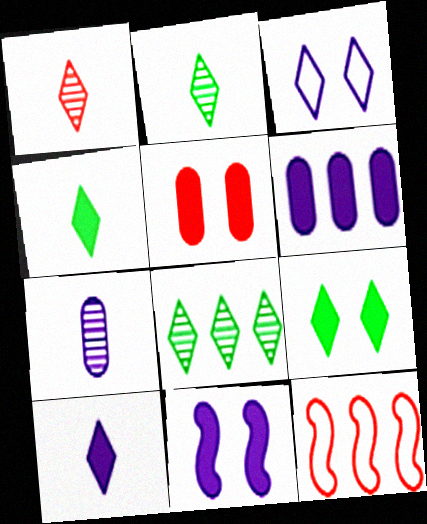[[1, 5, 12], 
[5, 9, 11], 
[6, 8, 12], 
[6, 10, 11], 
[7, 9, 12]]